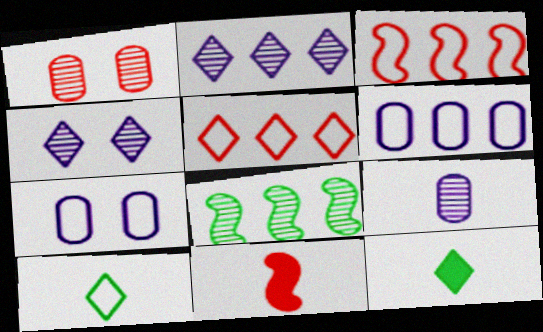[[1, 5, 11], 
[3, 7, 10], 
[4, 5, 12], 
[9, 10, 11]]